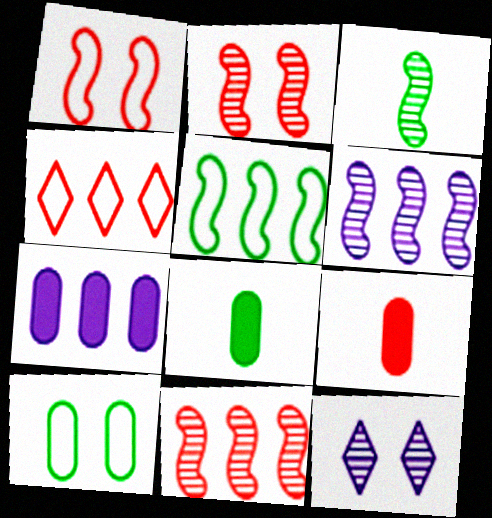[[2, 3, 6], 
[2, 4, 9], 
[5, 9, 12]]